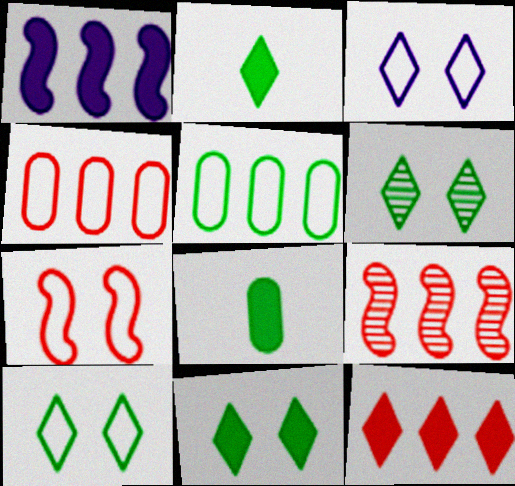[[3, 8, 9], 
[4, 9, 12], 
[6, 10, 11]]